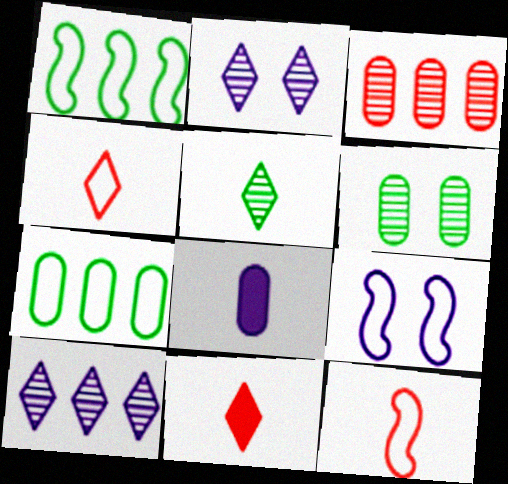[[1, 9, 12], 
[4, 7, 9], 
[5, 8, 12], 
[8, 9, 10]]